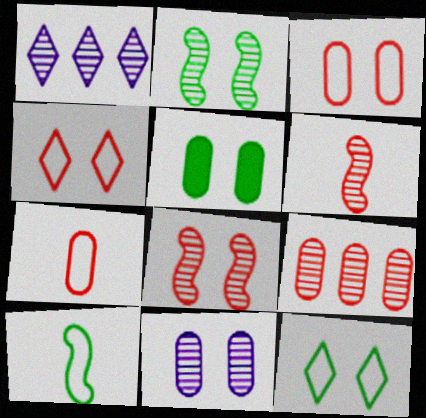[[2, 5, 12], 
[3, 5, 11]]